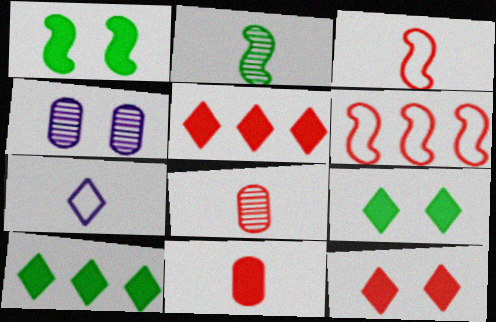[[2, 7, 11], 
[3, 4, 10], 
[6, 8, 12]]